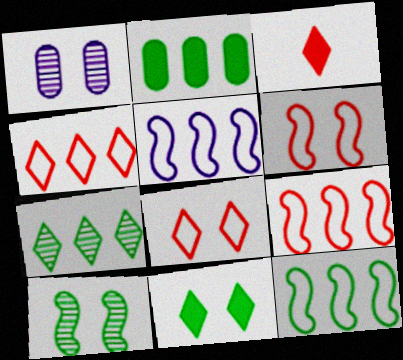[[1, 3, 12], 
[1, 6, 11], 
[2, 7, 12], 
[5, 9, 12]]